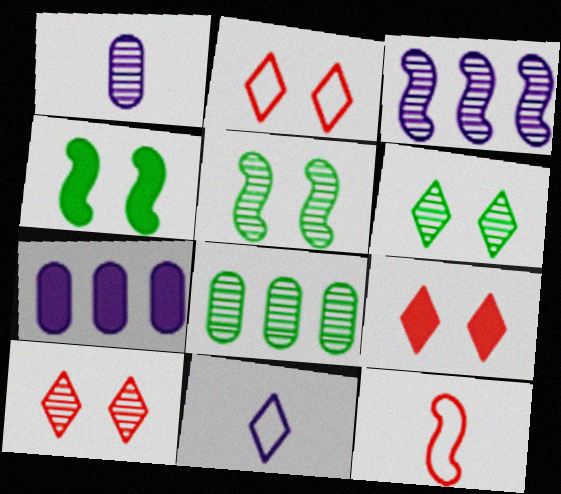[[2, 9, 10], 
[3, 4, 12], 
[6, 7, 12]]